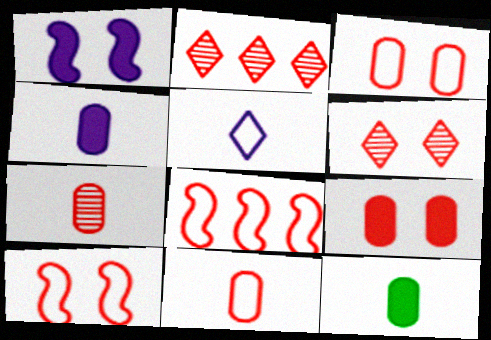[[6, 9, 10]]